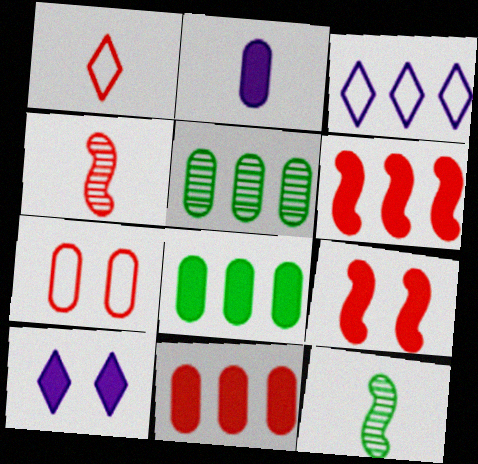[[1, 2, 12], 
[2, 5, 7], 
[3, 5, 6]]